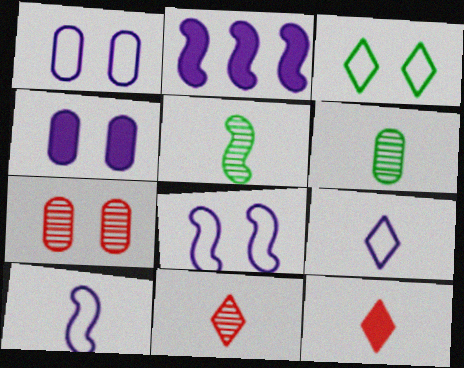[[6, 10, 12]]